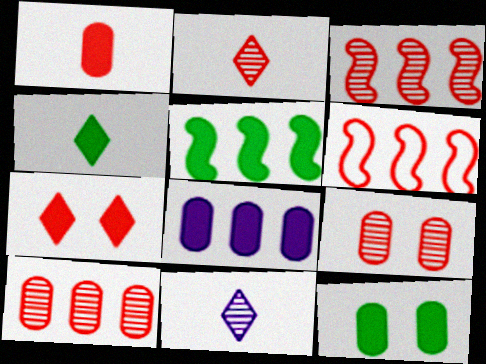[[1, 8, 12], 
[2, 3, 9], 
[4, 5, 12], 
[6, 11, 12]]